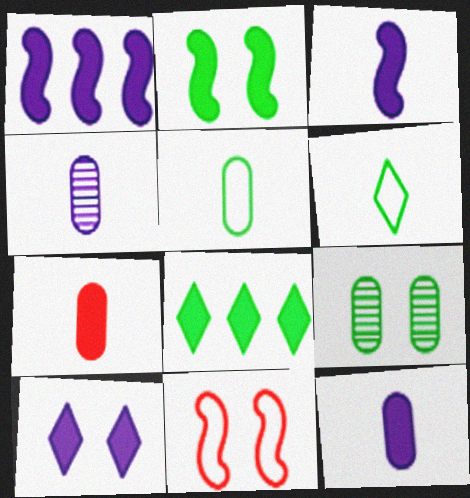[[1, 10, 12], 
[4, 5, 7], 
[4, 8, 11], 
[9, 10, 11]]